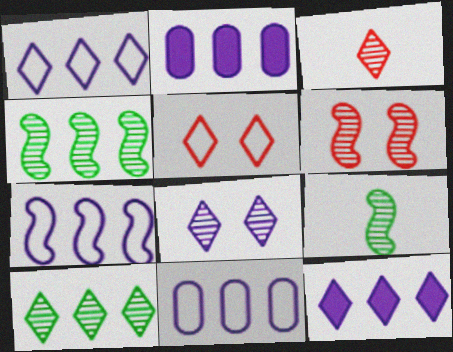[[1, 7, 11], 
[2, 5, 9], 
[3, 8, 10]]